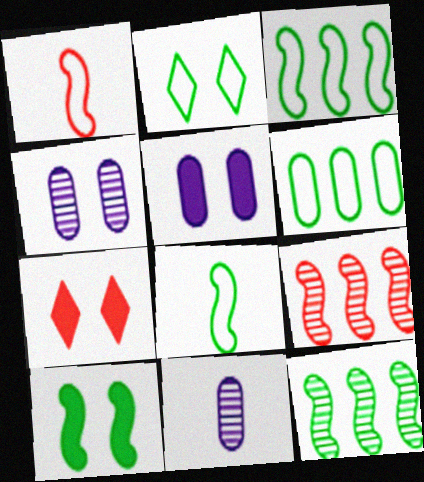[[2, 6, 8], 
[3, 7, 11], 
[5, 7, 10], 
[8, 10, 12]]